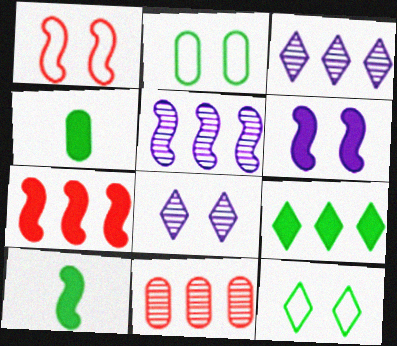[[1, 3, 4], 
[1, 5, 10], 
[6, 7, 10]]